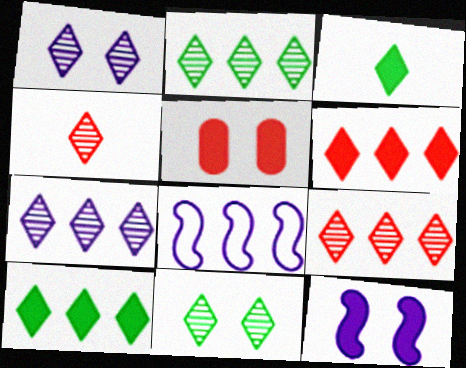[[1, 2, 4], 
[2, 7, 9], 
[4, 7, 11]]